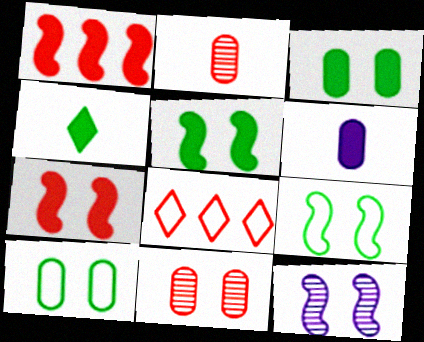[[2, 7, 8], 
[7, 9, 12]]